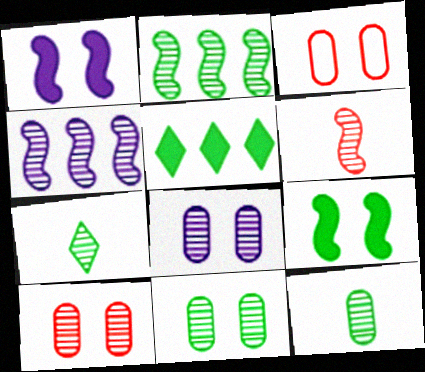[[2, 7, 11], 
[4, 7, 10], 
[8, 10, 11]]